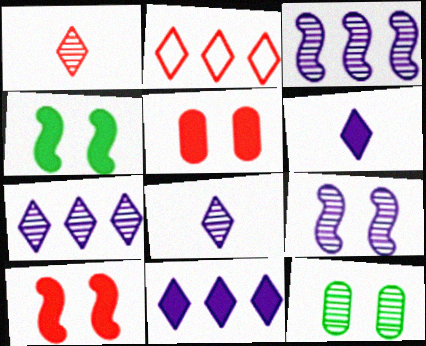[[1, 3, 12]]